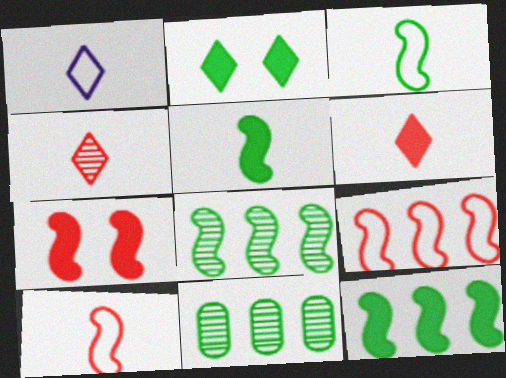[[1, 7, 11], 
[2, 3, 11]]